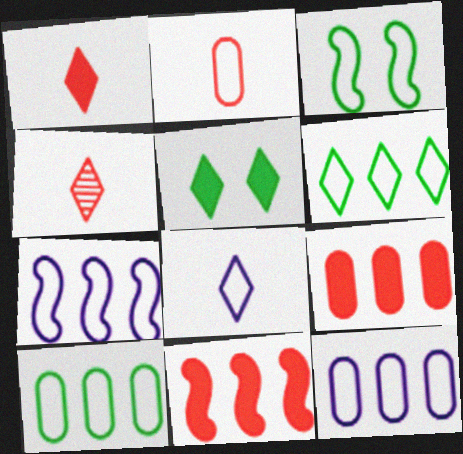[]